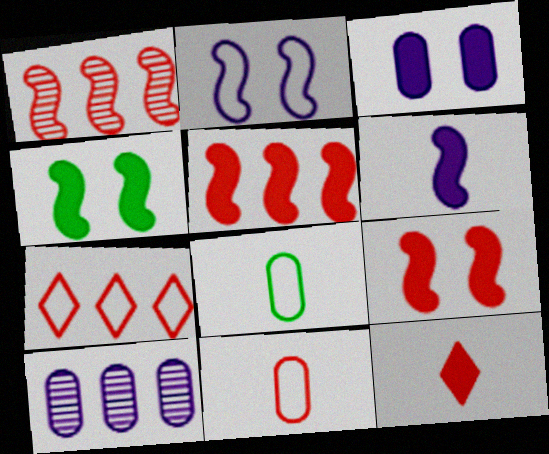[[2, 7, 8], 
[4, 5, 6]]